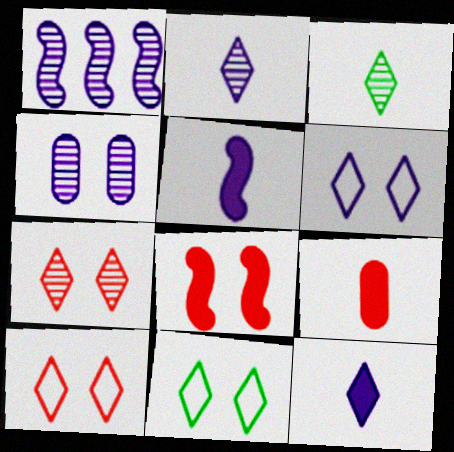[[1, 2, 4], 
[1, 9, 11], 
[4, 8, 11], 
[6, 10, 11]]